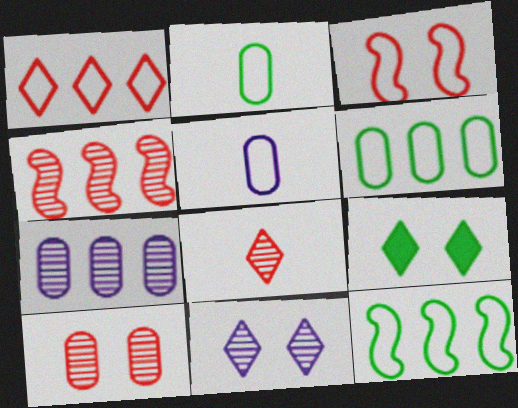[[4, 5, 9], 
[4, 8, 10]]